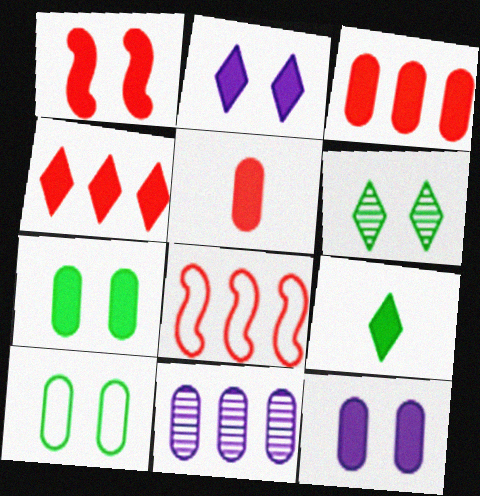[[1, 2, 7], 
[1, 4, 5], 
[2, 4, 9], 
[5, 10, 11]]